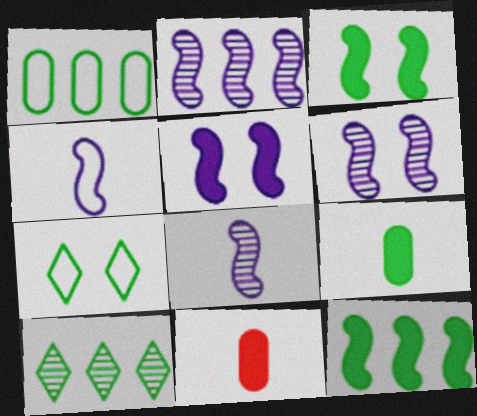[[1, 10, 12], 
[2, 4, 5], 
[2, 6, 8], 
[2, 7, 11]]